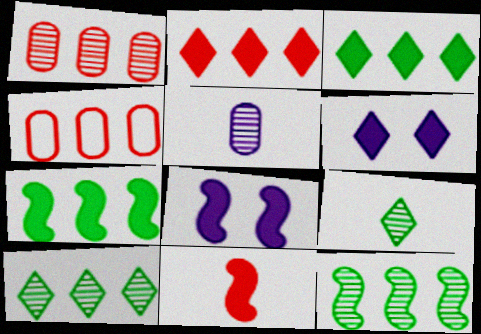[[4, 8, 9], 
[7, 8, 11]]